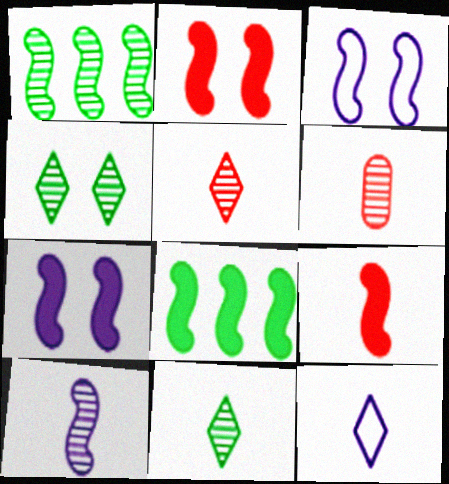[[1, 3, 9], 
[6, 10, 11], 
[7, 8, 9]]